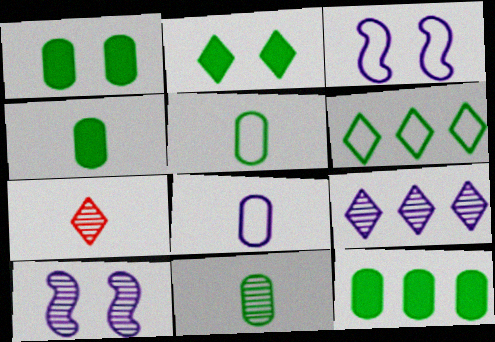[[1, 4, 12], 
[3, 7, 12], 
[4, 5, 11]]